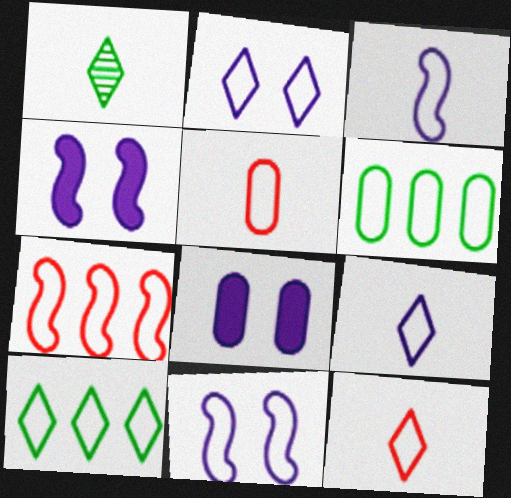[[1, 7, 8], 
[2, 10, 12], 
[5, 10, 11], 
[6, 11, 12]]